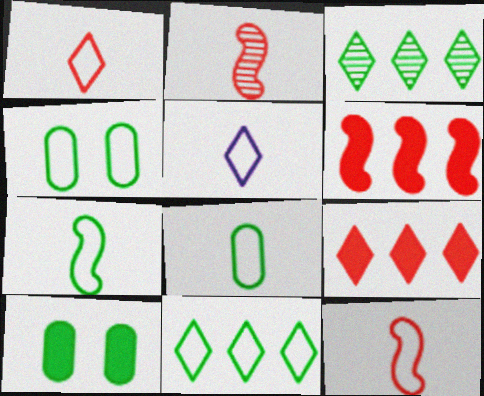[[3, 7, 10], 
[4, 7, 11], 
[5, 8, 12]]